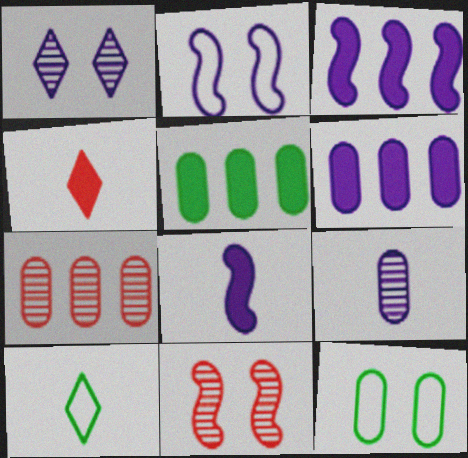[[6, 10, 11]]